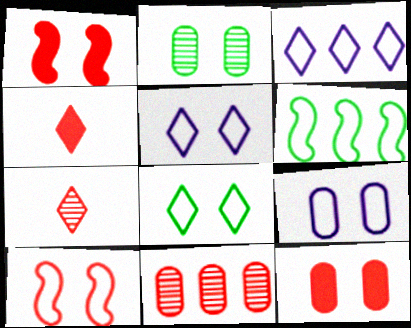[[1, 2, 5], 
[2, 9, 12], 
[4, 10, 11], 
[8, 9, 10]]